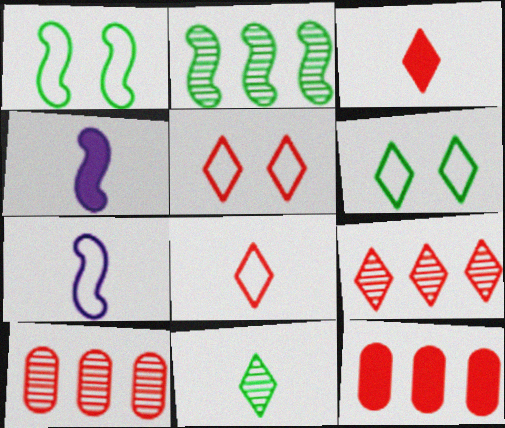[[3, 5, 9], 
[4, 6, 10]]